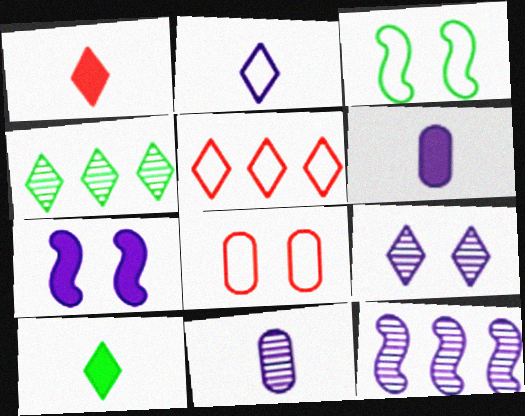[[5, 9, 10], 
[8, 10, 12], 
[9, 11, 12]]